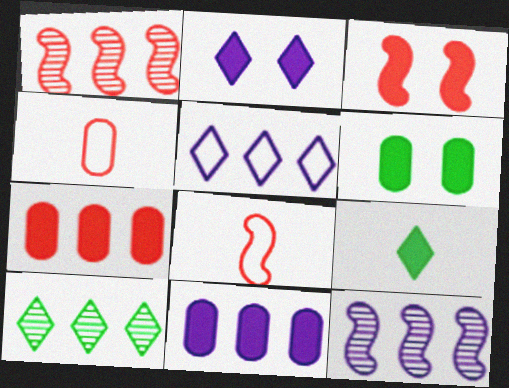[[1, 3, 8], 
[2, 3, 6], 
[3, 9, 11], 
[5, 11, 12]]